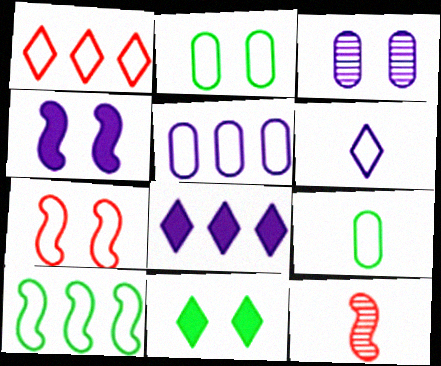[[1, 5, 10], 
[2, 8, 12], 
[3, 7, 11], 
[4, 10, 12], 
[5, 11, 12]]